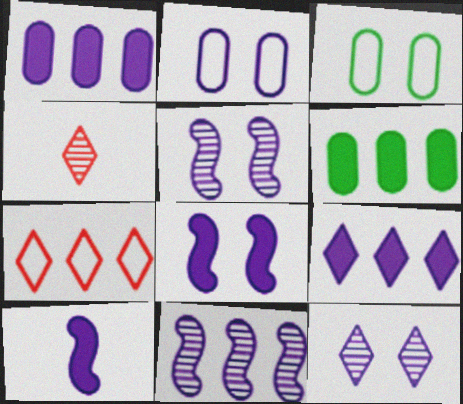[[2, 8, 12], 
[6, 7, 11]]